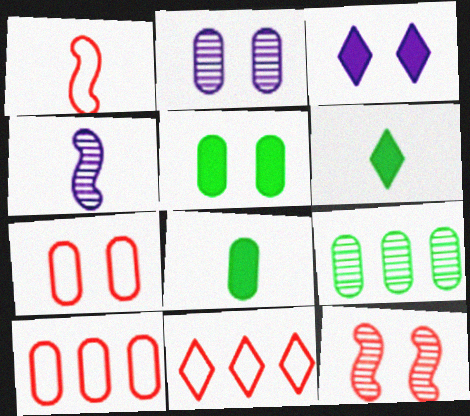[[1, 3, 9], 
[1, 7, 11], 
[2, 5, 7], 
[2, 8, 10], 
[4, 5, 11]]